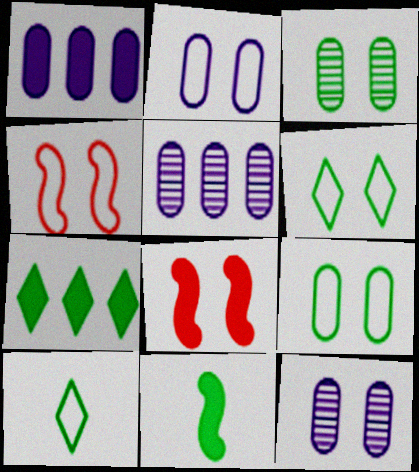[[2, 4, 6], 
[5, 8, 10], 
[6, 8, 12]]